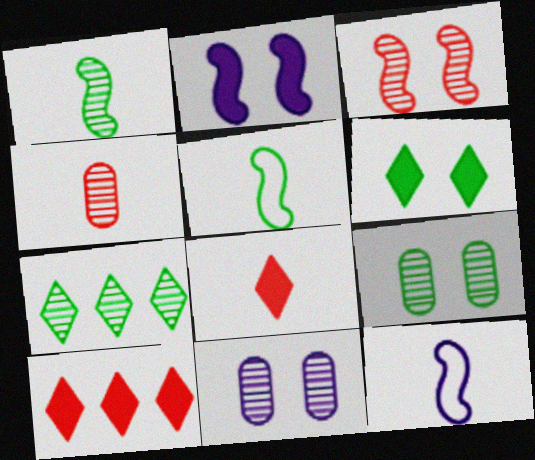[[1, 7, 9], 
[5, 10, 11], 
[9, 10, 12]]